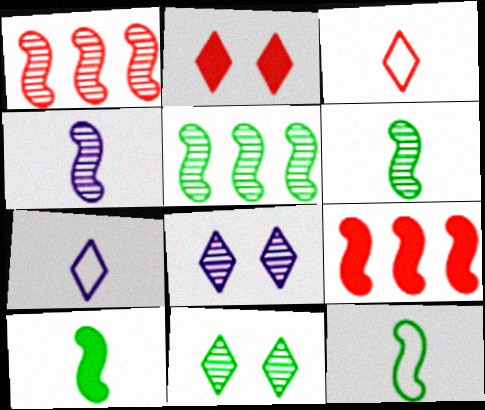[[6, 10, 12]]